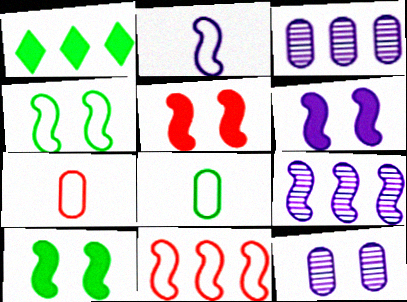[[1, 3, 11], 
[2, 4, 11], 
[2, 6, 9], 
[5, 6, 10]]